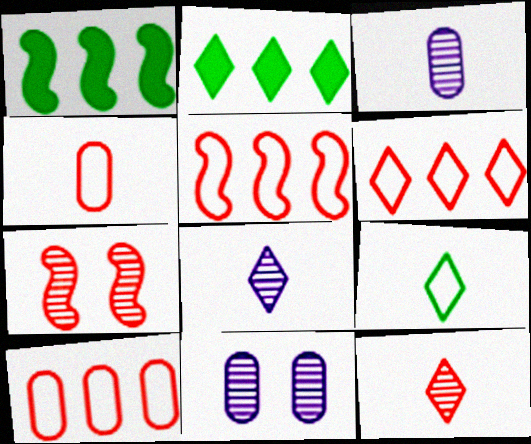[[5, 6, 10]]